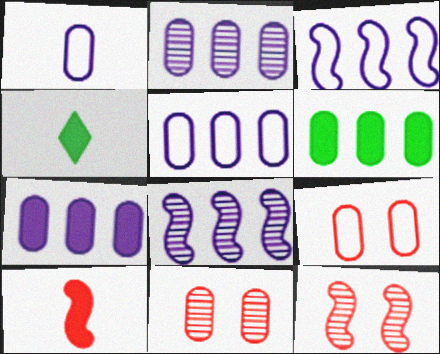[[1, 6, 11], 
[2, 5, 7], 
[3, 4, 11], 
[4, 5, 12], 
[4, 8, 9]]